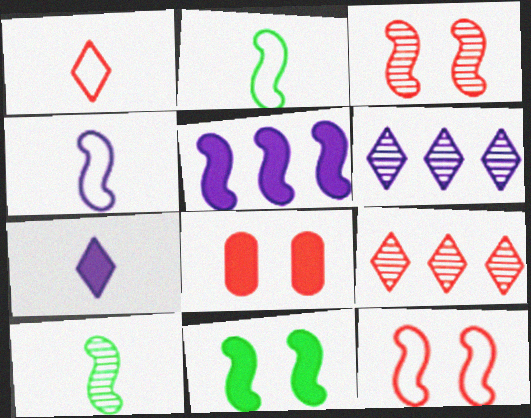[[2, 3, 5], 
[2, 6, 8], 
[5, 10, 12]]